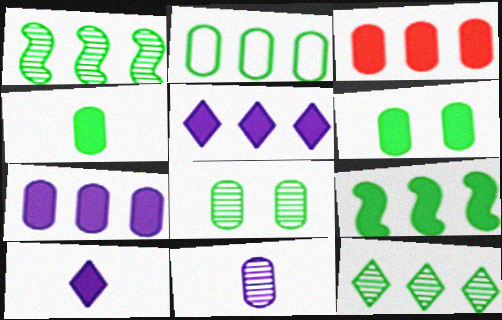[[2, 4, 8], 
[2, 9, 12], 
[3, 5, 9]]